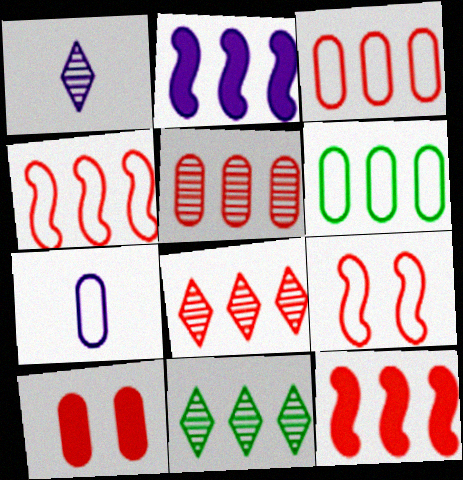[[2, 3, 11], 
[2, 6, 8], 
[3, 8, 12]]